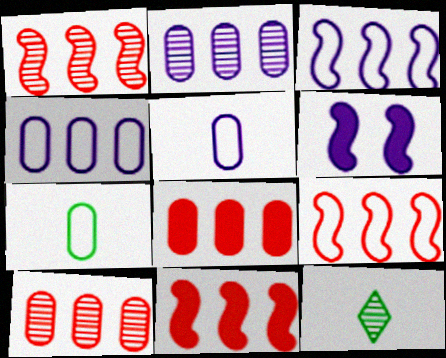[[1, 9, 11]]